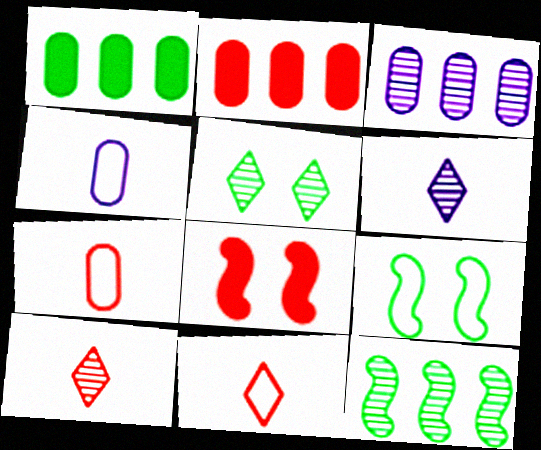[[2, 6, 9]]